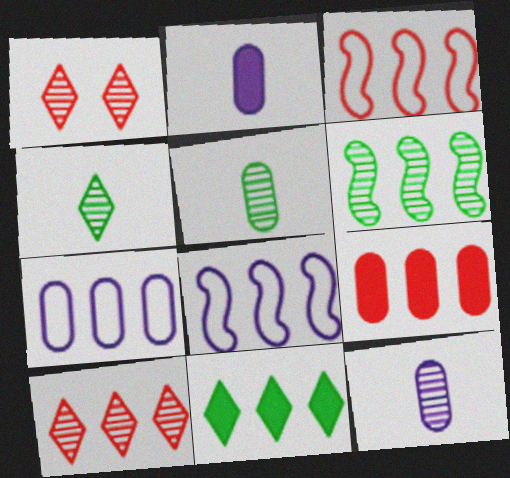[[1, 6, 12], 
[3, 9, 10]]